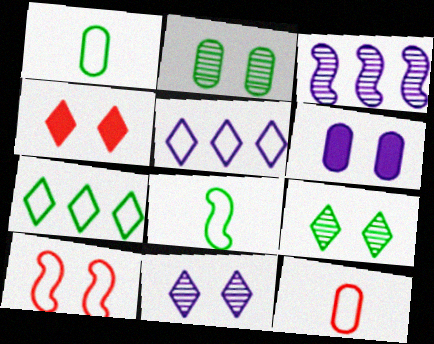[[1, 3, 4], 
[1, 5, 10], 
[6, 9, 10]]